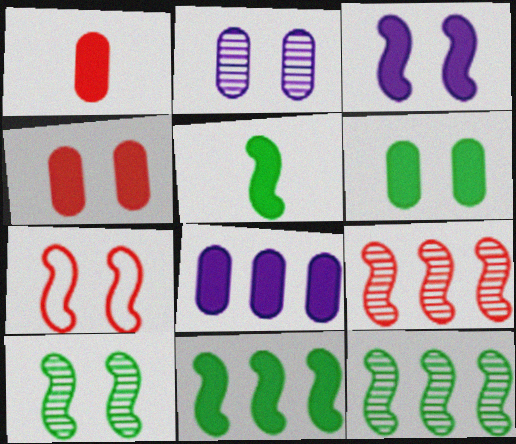[[1, 6, 8], 
[3, 7, 10]]